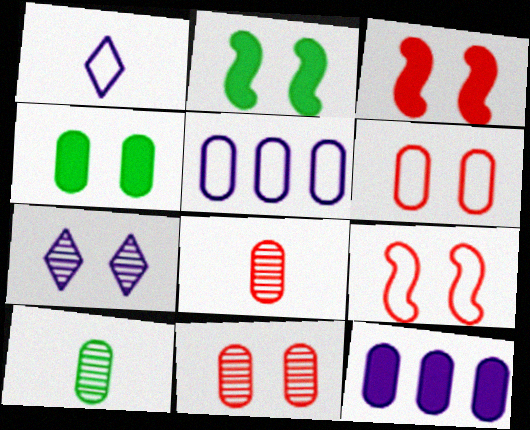[[2, 6, 7], 
[4, 5, 8], 
[4, 7, 9], 
[6, 10, 12]]